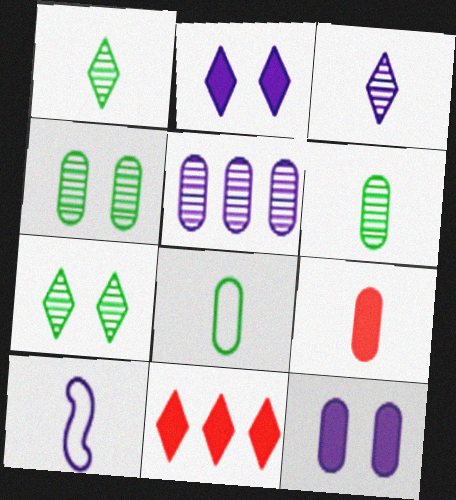[[1, 9, 10], 
[2, 5, 10], 
[4, 10, 11]]